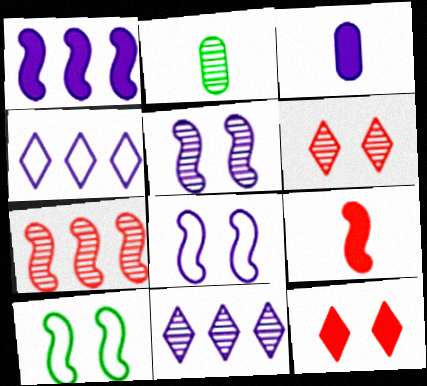[[3, 4, 5], 
[3, 8, 11]]